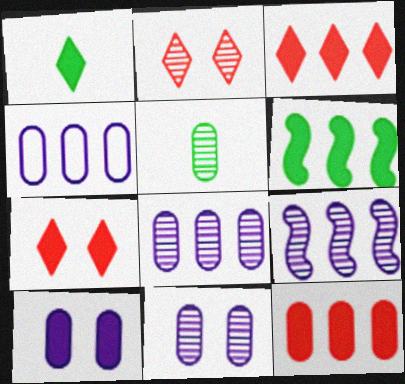[[2, 5, 9]]